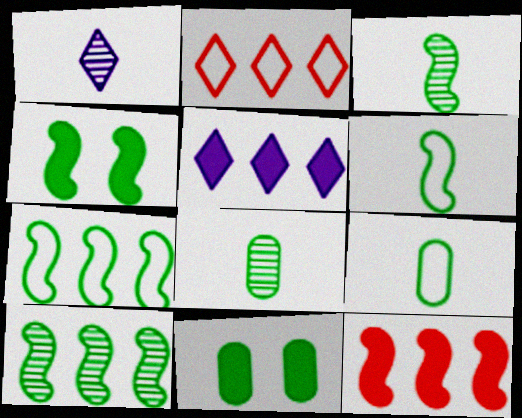[[3, 4, 7], 
[4, 6, 10]]